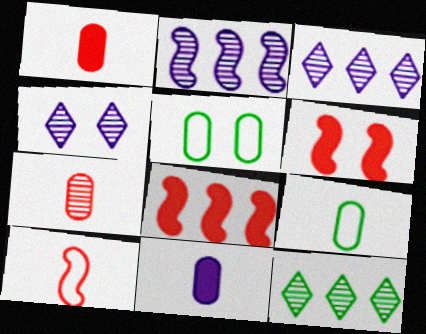[[3, 6, 9], 
[4, 5, 6], 
[4, 8, 9], 
[7, 9, 11]]